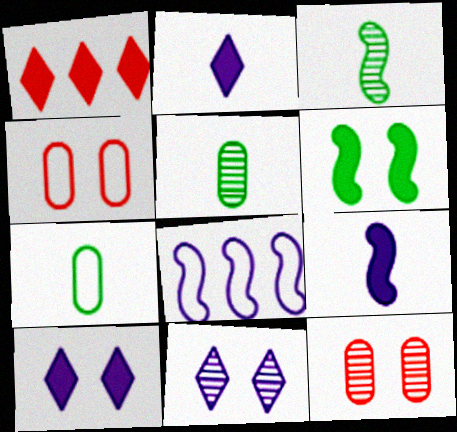[[4, 6, 11]]